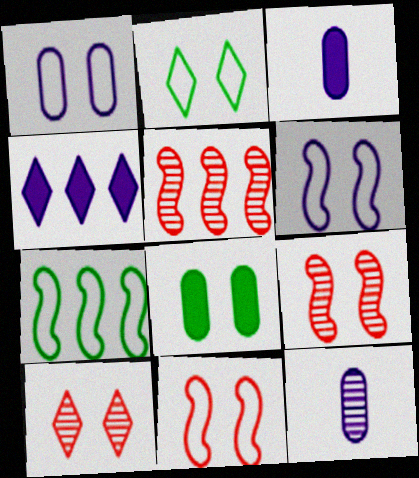[[1, 2, 11], 
[2, 3, 5], 
[3, 7, 10], 
[4, 6, 12], 
[6, 8, 10]]